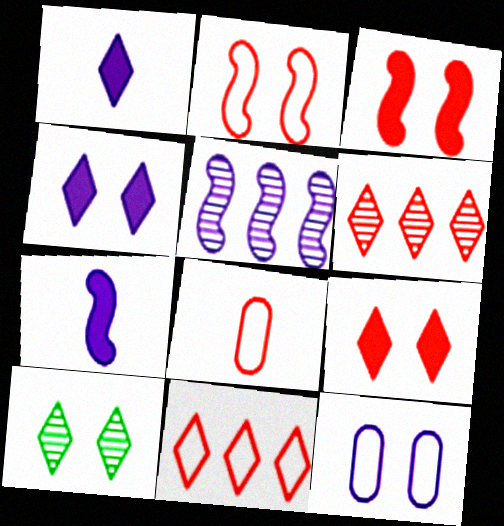[[1, 5, 12], 
[1, 10, 11], 
[2, 8, 11], 
[3, 6, 8], 
[3, 10, 12]]